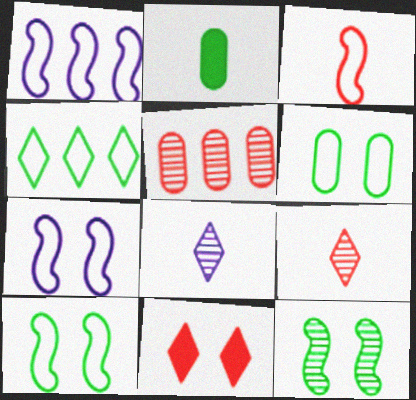[[1, 3, 10], 
[2, 3, 8], 
[2, 4, 12], 
[3, 5, 11], 
[4, 8, 11], 
[5, 8, 12]]